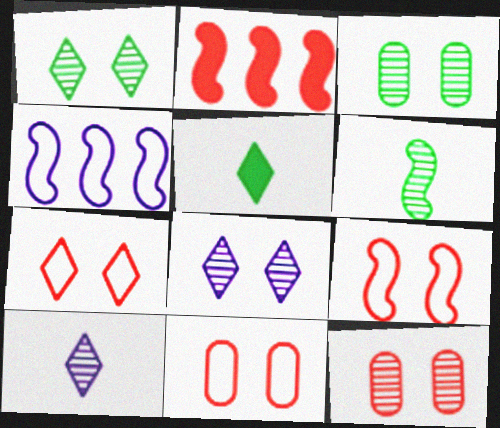[[4, 5, 12], 
[7, 9, 11]]